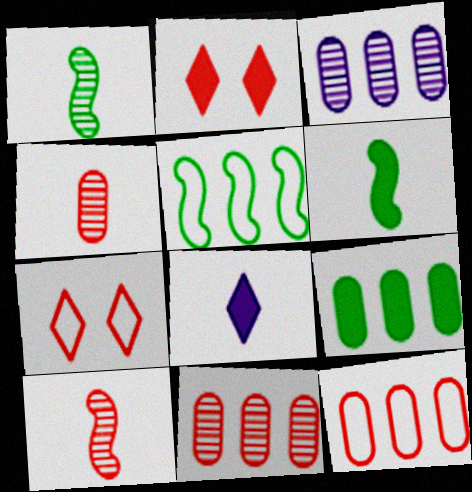[[2, 10, 12], 
[3, 6, 7], 
[3, 9, 12]]